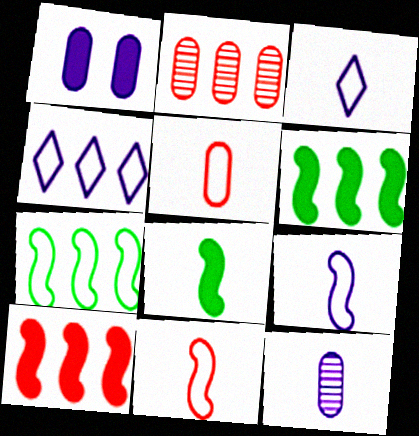[[2, 4, 6]]